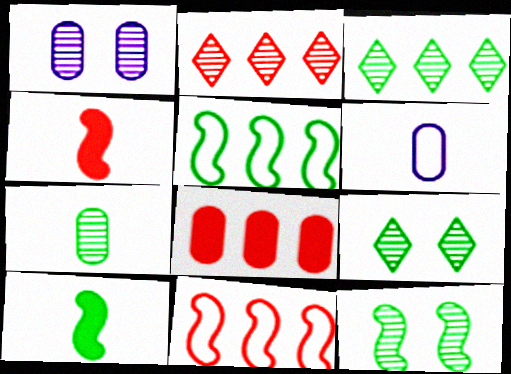[[2, 8, 11], 
[3, 7, 12], 
[5, 10, 12]]